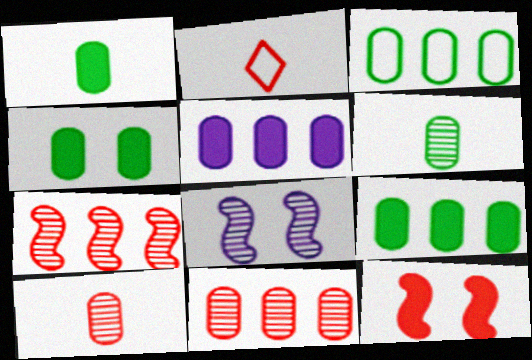[[1, 4, 9], 
[2, 8, 9], 
[2, 11, 12], 
[3, 4, 6], 
[3, 5, 11]]